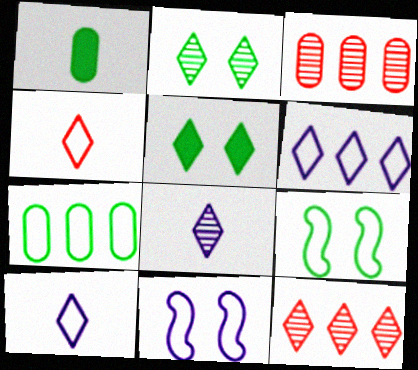[[1, 11, 12], 
[2, 8, 12], 
[4, 7, 11], 
[5, 10, 12]]